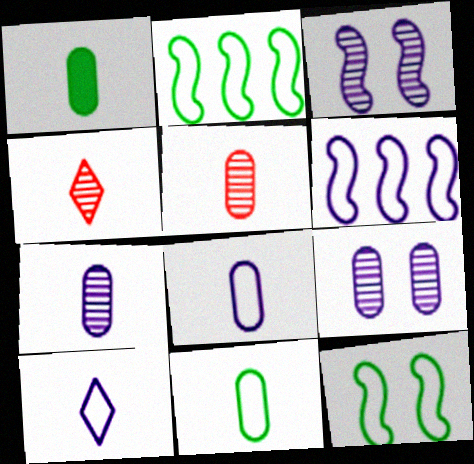[[1, 5, 8]]